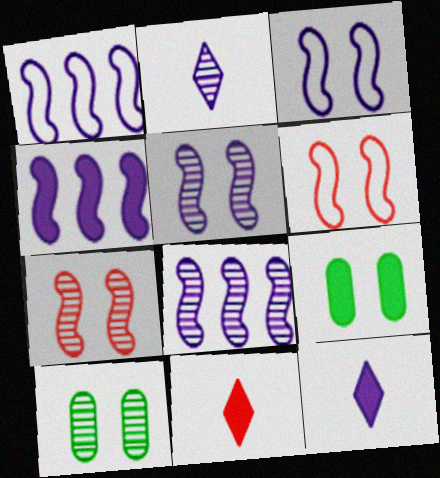[[1, 4, 8], 
[1, 10, 11], 
[4, 9, 11]]